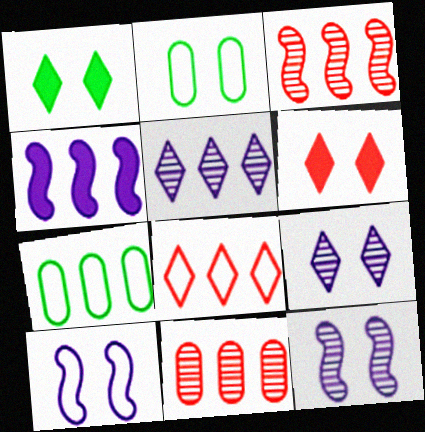[[2, 6, 12]]